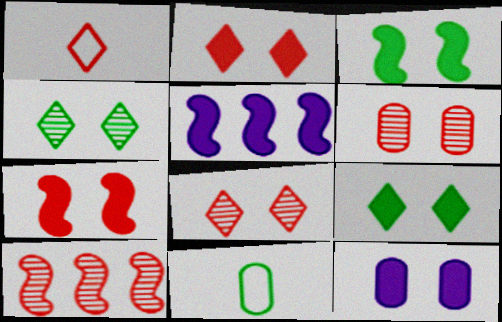[[2, 3, 12], 
[5, 8, 11], 
[7, 9, 12]]